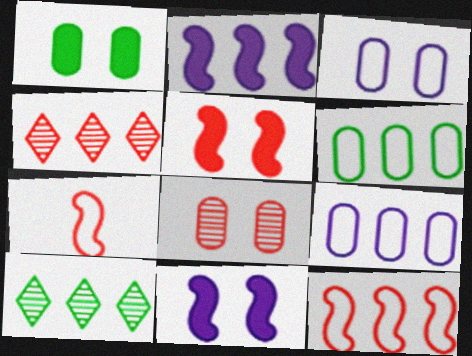[[1, 3, 8], 
[2, 4, 6]]